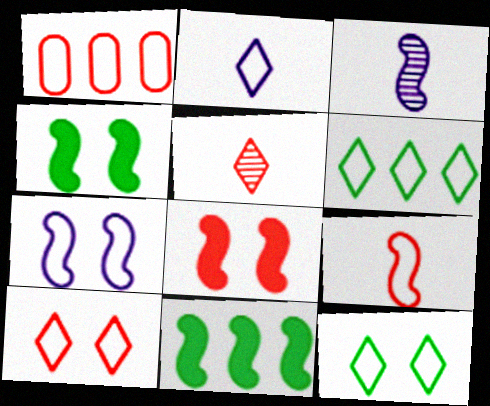[[1, 5, 8], 
[1, 9, 10], 
[2, 6, 10]]